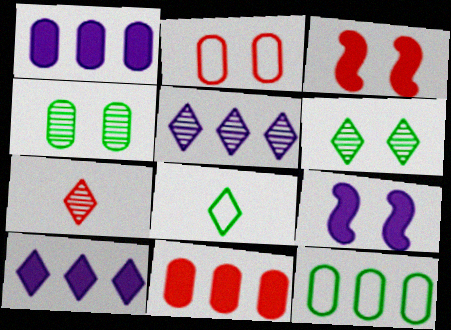[[2, 6, 9], 
[5, 6, 7], 
[7, 9, 12]]